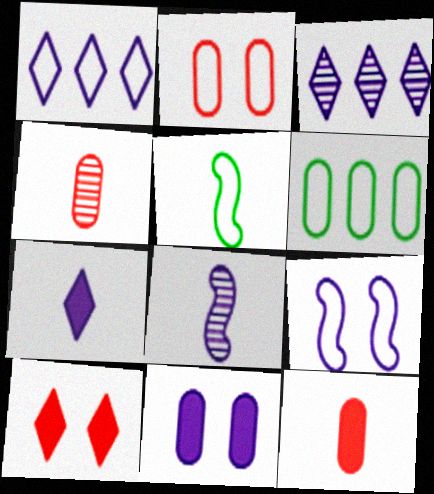[[1, 2, 5], 
[1, 8, 11], 
[4, 5, 7], 
[4, 6, 11], 
[6, 8, 10]]